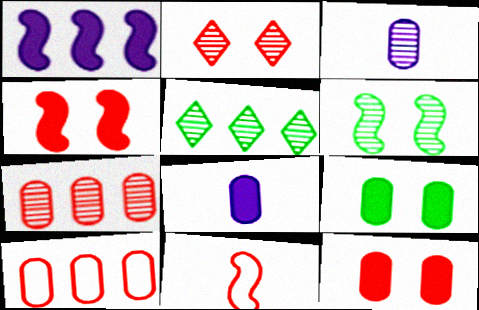[[1, 5, 10], 
[1, 6, 11], 
[3, 9, 10]]